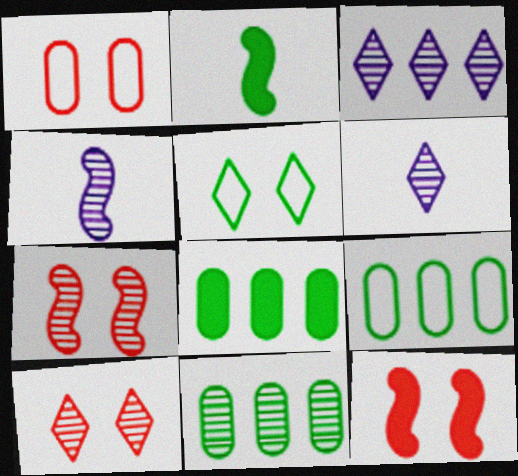[[1, 2, 3], 
[1, 10, 12], 
[2, 5, 11], 
[4, 10, 11], 
[6, 7, 11], 
[6, 9, 12], 
[8, 9, 11]]